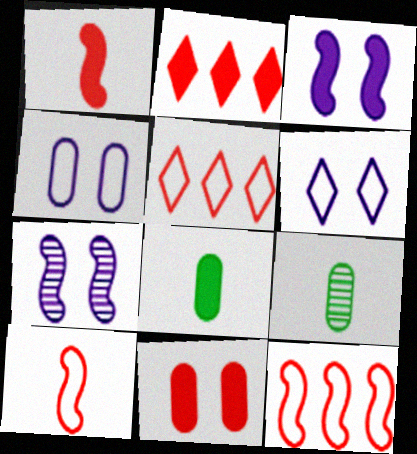[[1, 2, 11], 
[2, 3, 8], 
[3, 5, 9], 
[5, 7, 8]]